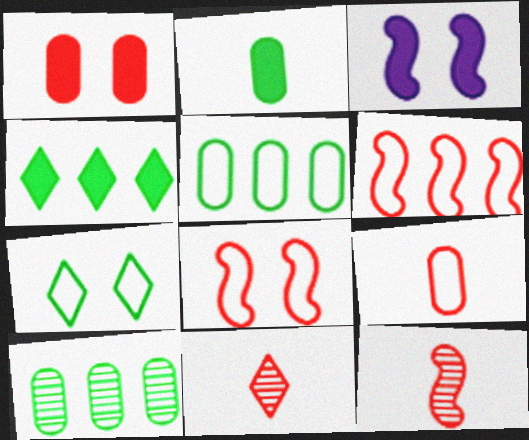[[1, 6, 11], 
[3, 5, 11]]